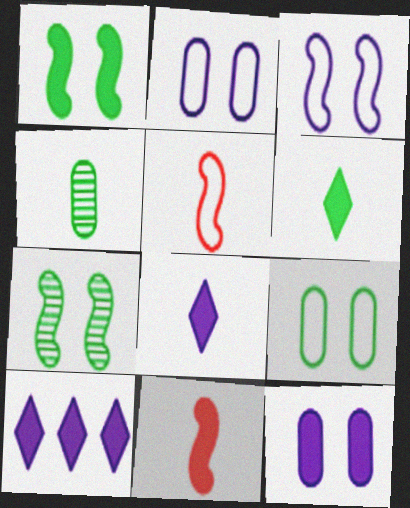[[4, 5, 8]]